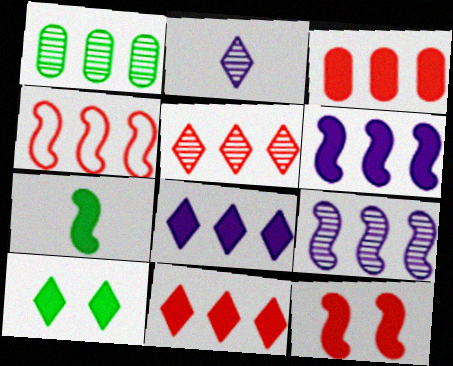[[1, 4, 8], 
[1, 5, 9], 
[3, 4, 5], 
[6, 7, 12]]